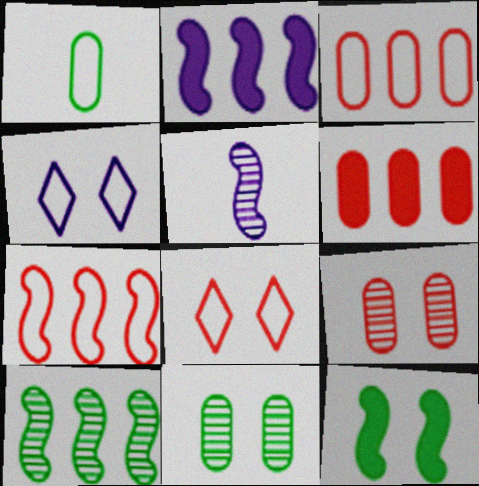[[1, 4, 7], 
[2, 7, 10], 
[4, 9, 12], 
[5, 7, 12]]